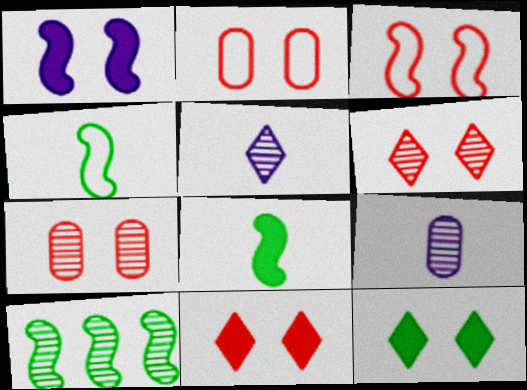[[3, 7, 11], 
[5, 7, 10], 
[6, 9, 10]]